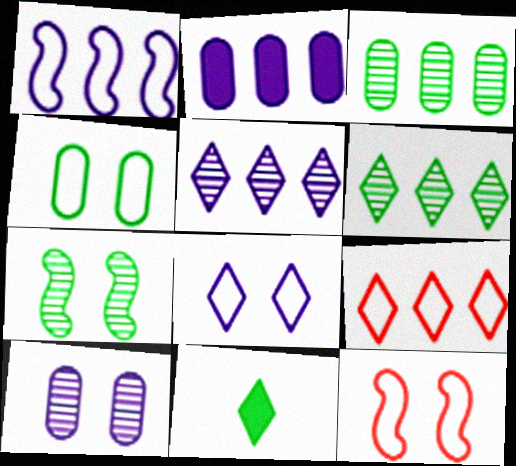[[1, 2, 5], 
[4, 8, 12]]